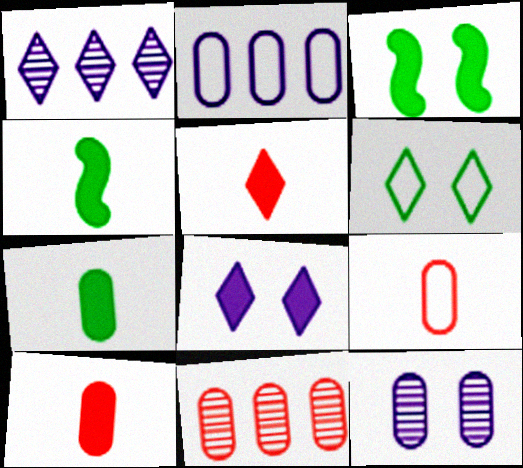[[1, 3, 9], 
[1, 5, 6]]